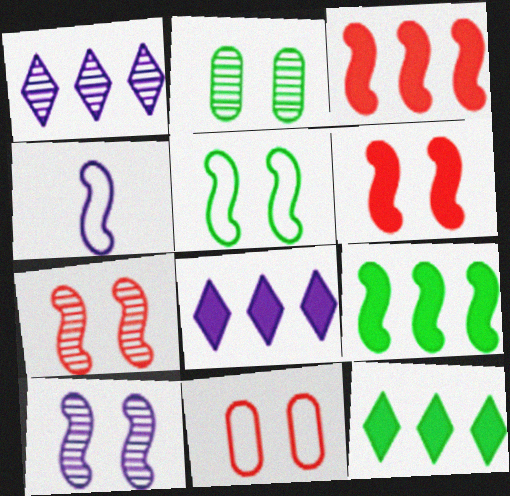[[4, 7, 9], 
[5, 6, 10]]